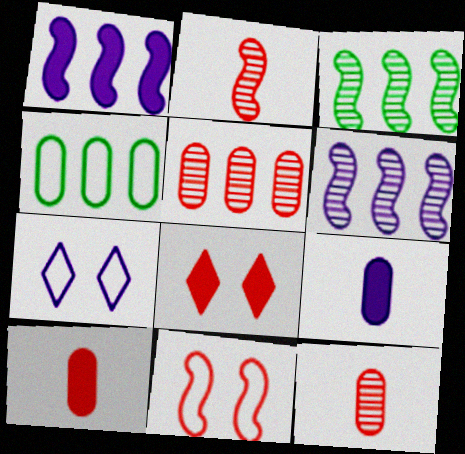[[3, 7, 10], 
[6, 7, 9]]